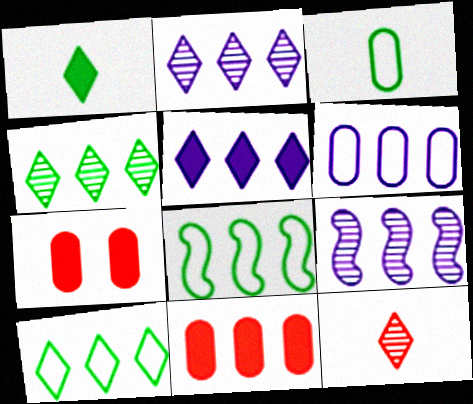[[2, 8, 11], 
[5, 6, 9], 
[9, 10, 11]]